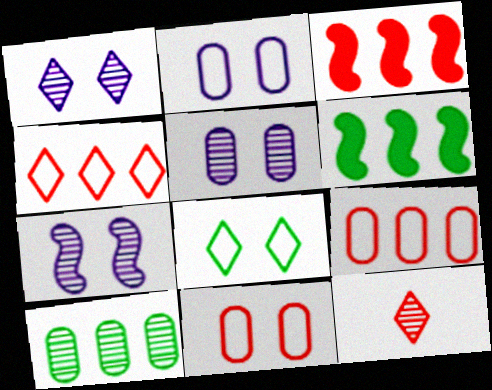[[1, 5, 7], 
[2, 6, 12], 
[3, 11, 12], 
[7, 10, 12]]